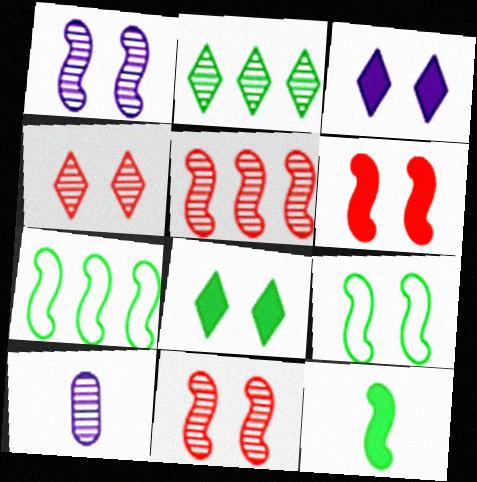[[1, 6, 9], 
[2, 10, 11]]